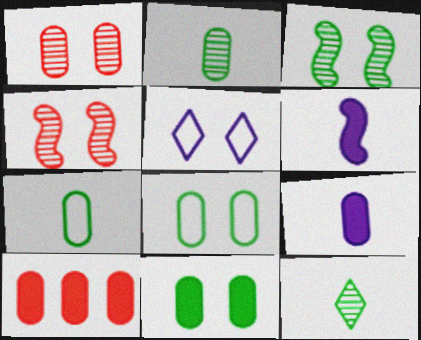[[4, 5, 11], 
[9, 10, 11]]